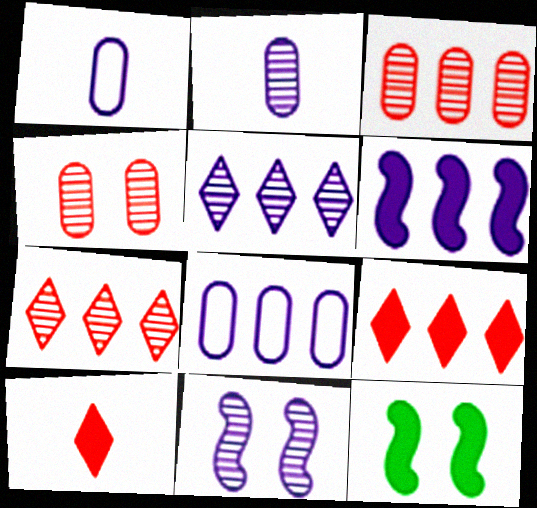[[1, 7, 12], 
[2, 5, 11], 
[5, 6, 8]]